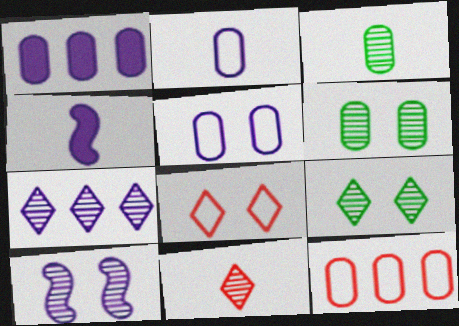[[4, 5, 7], 
[4, 9, 12], 
[7, 9, 11]]